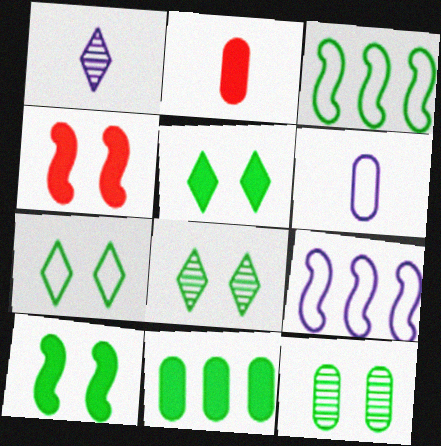[[2, 8, 9], 
[5, 7, 8], 
[7, 10, 12]]